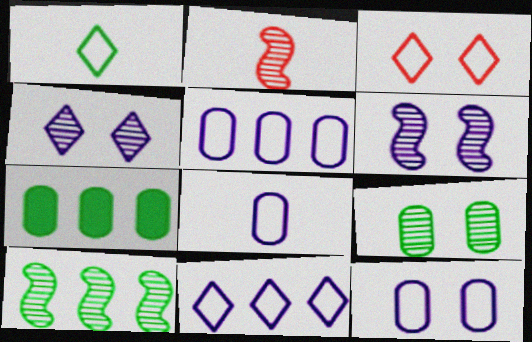[[1, 3, 11], 
[2, 6, 10], 
[5, 8, 12]]